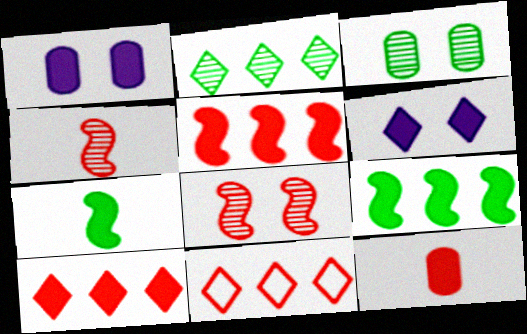[[1, 7, 10], 
[6, 9, 12], 
[8, 11, 12]]